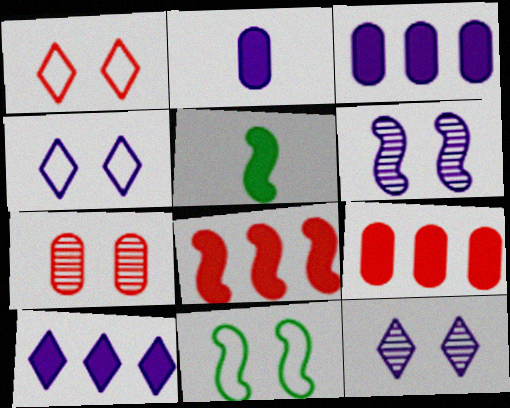[]